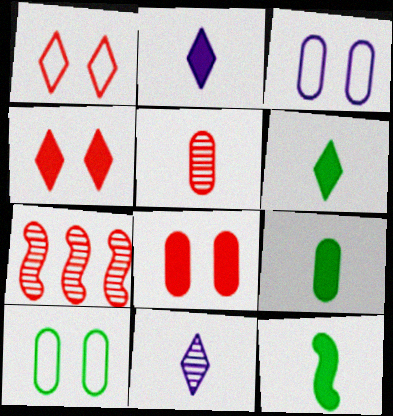[[2, 7, 10], 
[3, 6, 7], 
[6, 9, 12]]